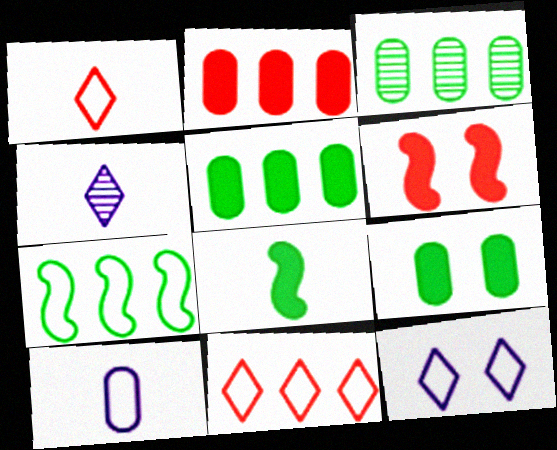[]